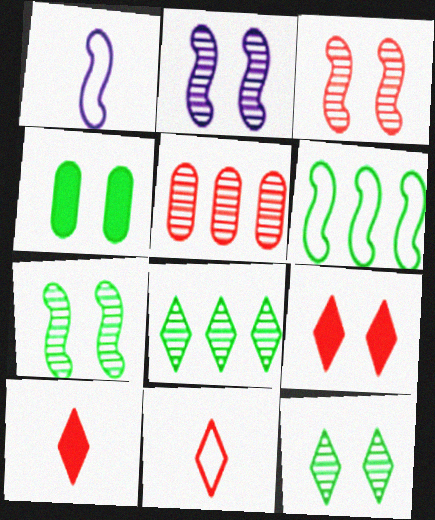[[2, 3, 7]]